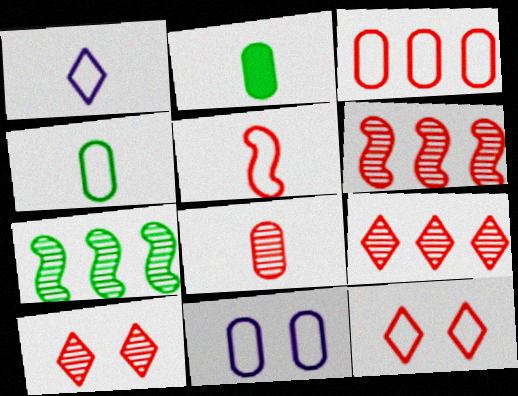[[1, 4, 5], 
[3, 4, 11], 
[3, 5, 12], 
[6, 8, 10]]